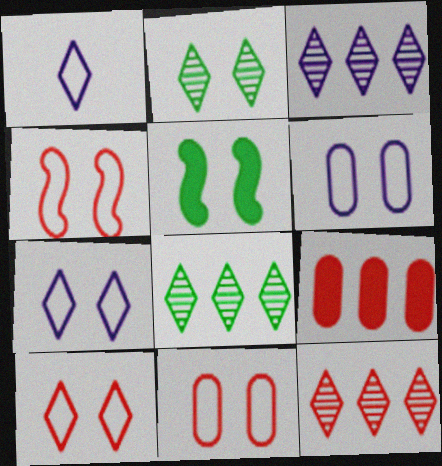[[3, 8, 12], 
[4, 10, 11]]